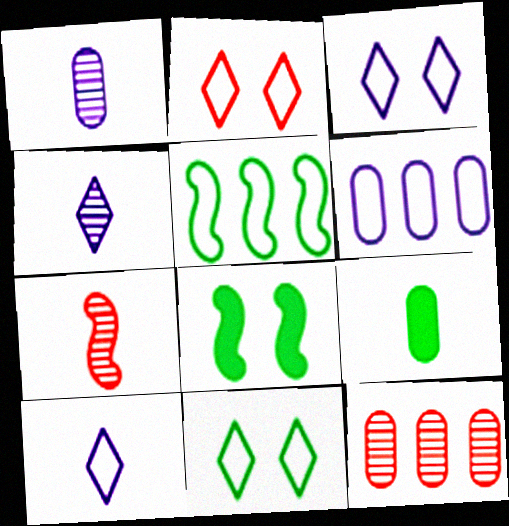[[2, 3, 11], 
[7, 9, 10], 
[8, 10, 12]]